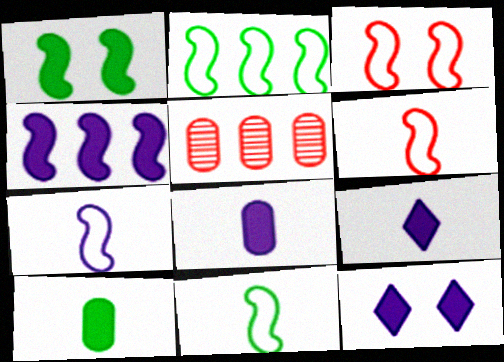[[2, 3, 7], 
[4, 8, 12], 
[5, 11, 12], 
[6, 7, 11]]